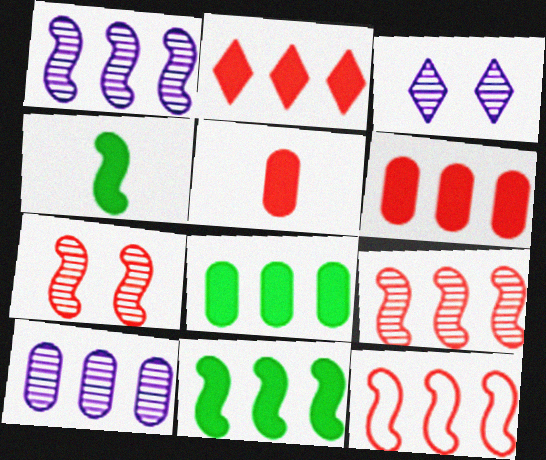[[1, 11, 12]]